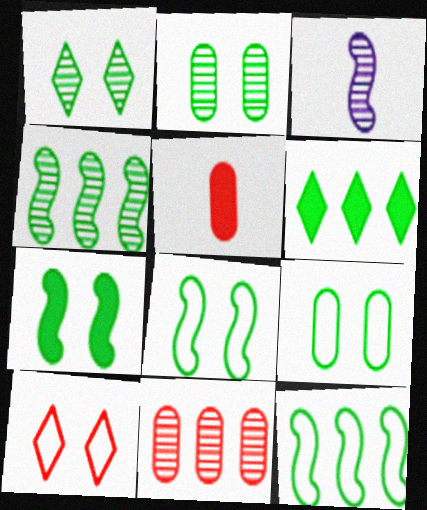[[1, 3, 11], 
[1, 7, 9]]